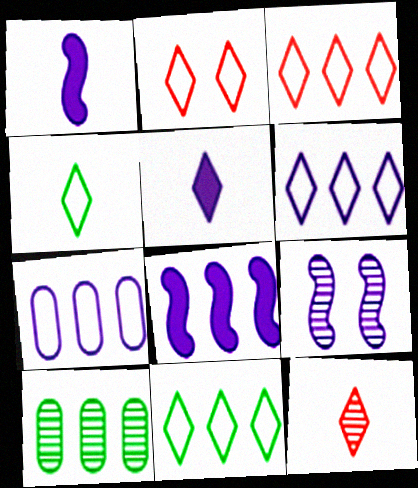[[1, 2, 10], 
[2, 4, 6], 
[3, 6, 11], 
[3, 8, 10], 
[4, 5, 12], 
[5, 7, 9], 
[9, 10, 12]]